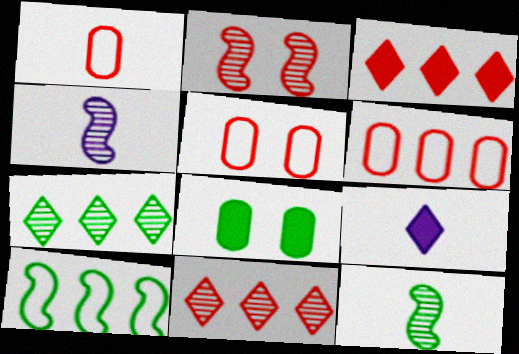[[1, 2, 3], 
[1, 5, 6], 
[1, 9, 12]]